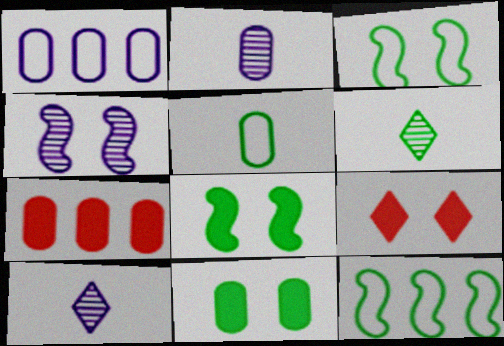[[2, 9, 12], 
[3, 7, 10], 
[6, 11, 12]]